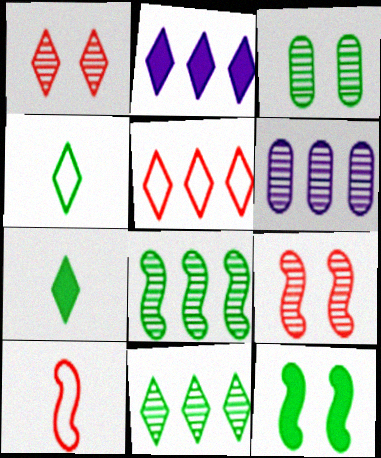[[1, 2, 4], 
[2, 3, 10], 
[2, 5, 11]]